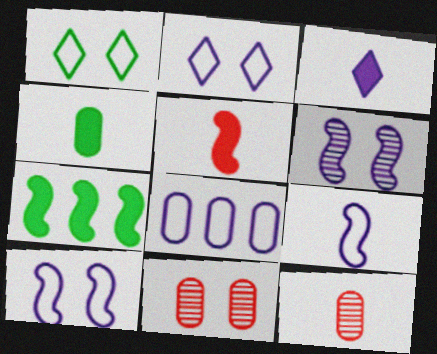[[2, 7, 12], 
[2, 8, 9], 
[3, 4, 5], 
[3, 6, 8], 
[4, 8, 11]]